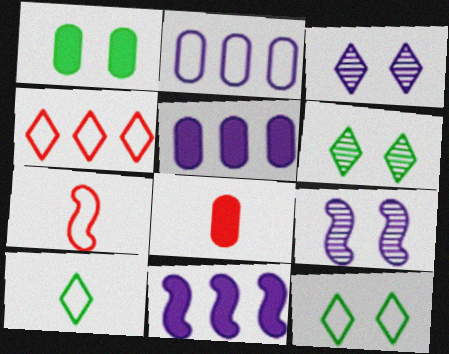[[1, 5, 8], 
[2, 7, 12], 
[5, 6, 7]]